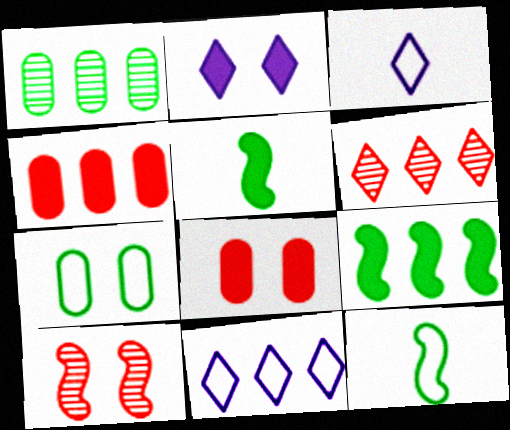[[2, 4, 5], 
[2, 7, 10]]